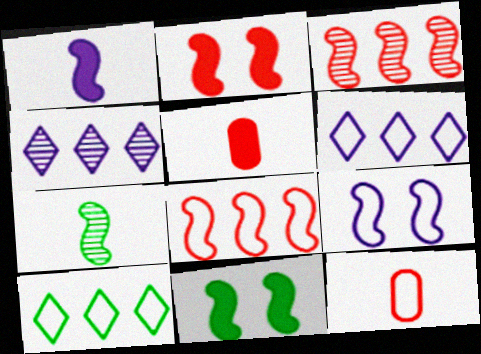[[4, 11, 12], 
[9, 10, 12]]